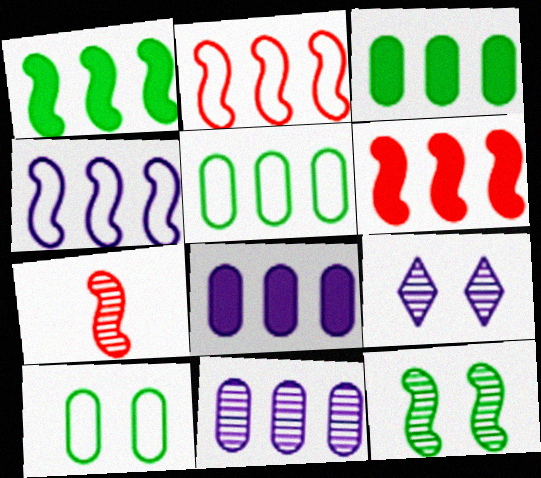[]